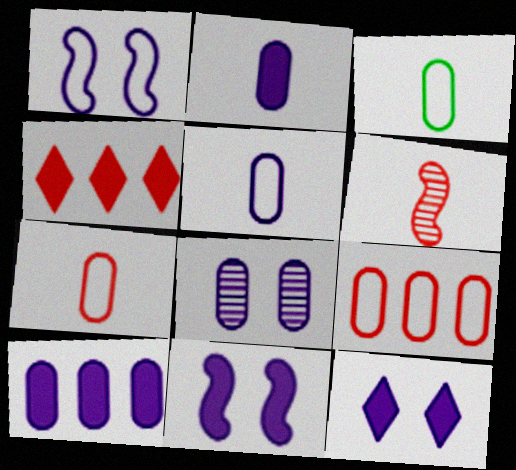[[1, 8, 12], 
[3, 5, 7], 
[5, 8, 10]]